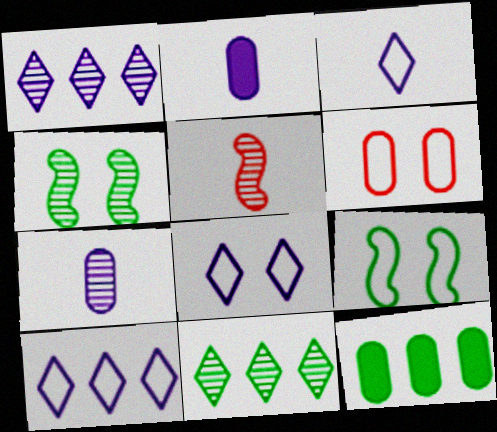[[3, 8, 10], 
[5, 8, 12], 
[6, 7, 12], 
[6, 8, 9]]